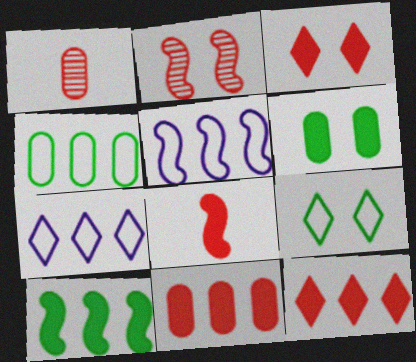[[3, 8, 11]]